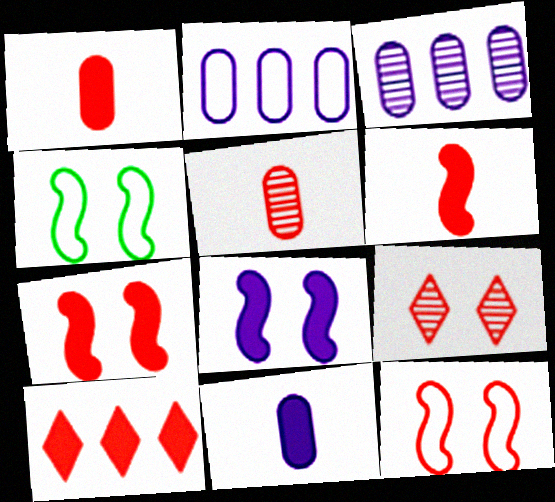[[1, 7, 10], 
[5, 10, 12]]